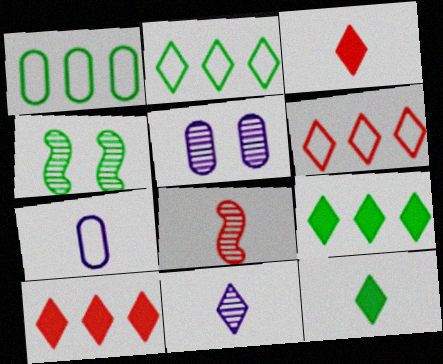[[1, 4, 12], 
[4, 7, 10], 
[7, 8, 12]]